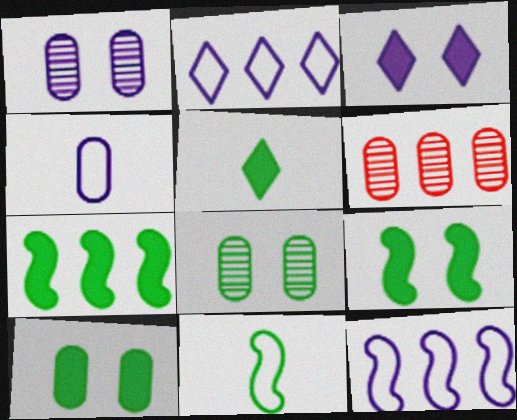[[2, 6, 7], 
[3, 6, 11], 
[4, 6, 10], 
[5, 7, 10]]